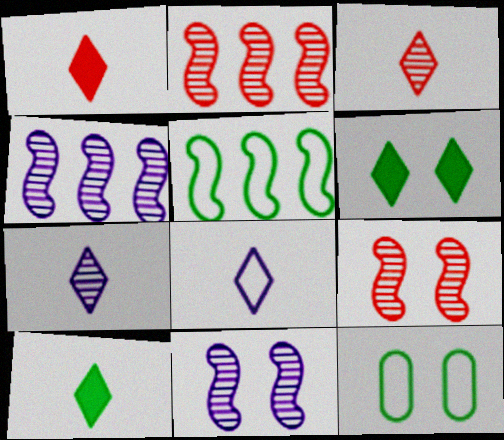[[1, 4, 12], 
[3, 8, 10]]